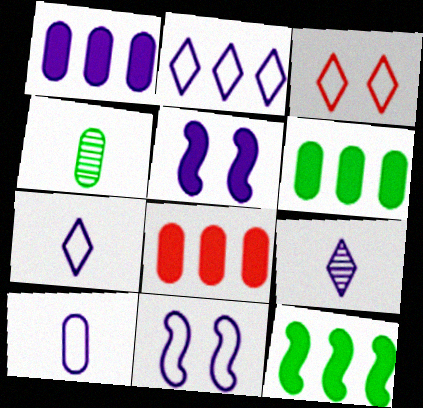[[1, 6, 8], 
[1, 9, 11], 
[2, 10, 11]]